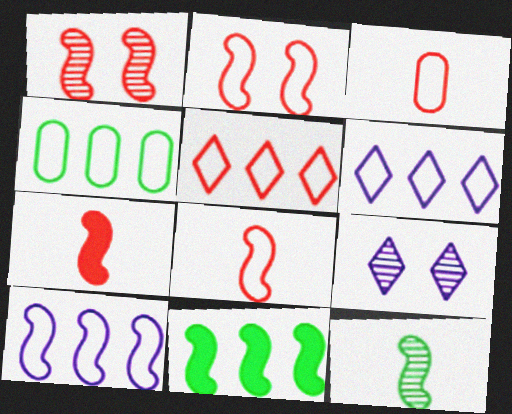[[2, 3, 5], 
[3, 9, 11], 
[4, 5, 10], 
[4, 7, 9]]